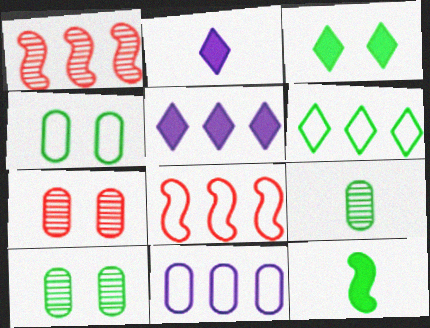[[1, 2, 4], 
[2, 8, 10], 
[6, 8, 11], 
[6, 10, 12]]